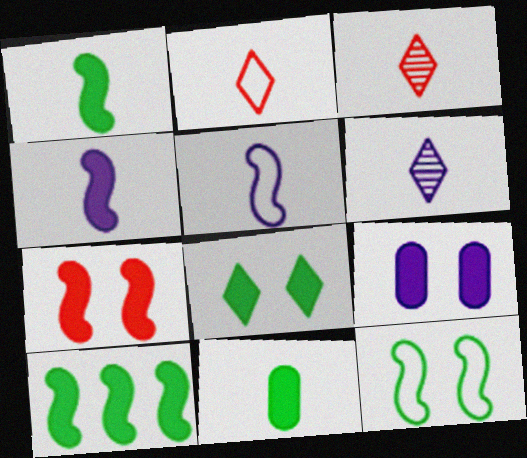[[3, 5, 11], 
[4, 7, 10], 
[7, 8, 9], 
[8, 10, 11]]